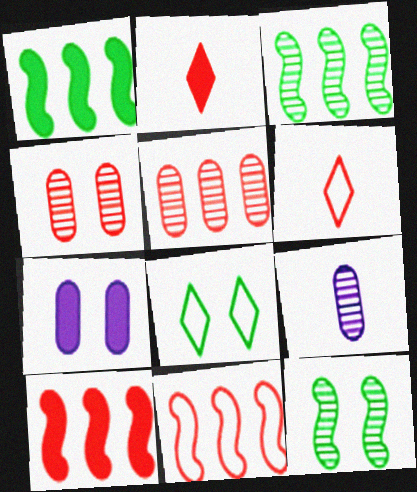[[1, 2, 7], 
[2, 4, 11], 
[3, 6, 7], 
[4, 6, 10], 
[8, 9, 10]]